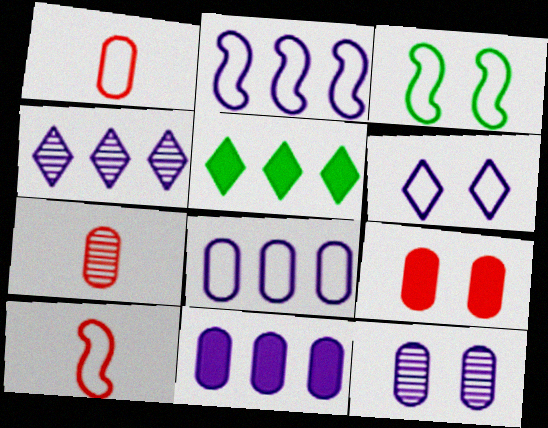[[2, 3, 10], 
[2, 4, 11], 
[5, 10, 12]]